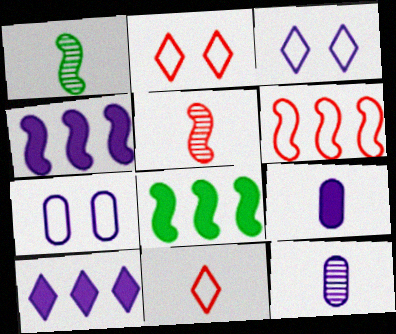[[1, 9, 11], 
[2, 8, 12], 
[3, 4, 12]]